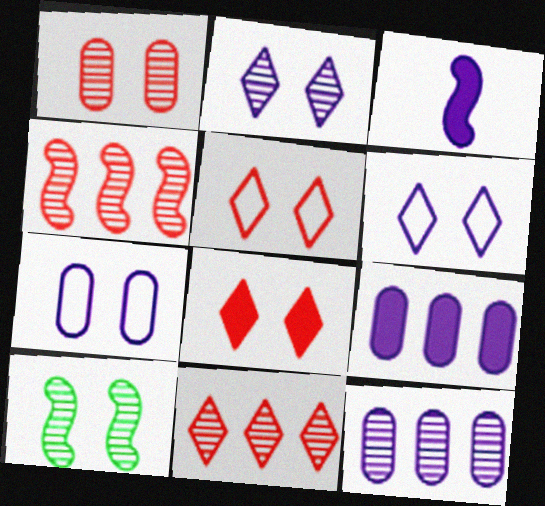[[1, 2, 10], 
[3, 6, 12], 
[7, 8, 10]]